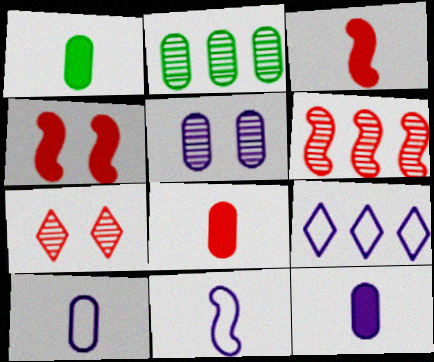[[1, 8, 12]]